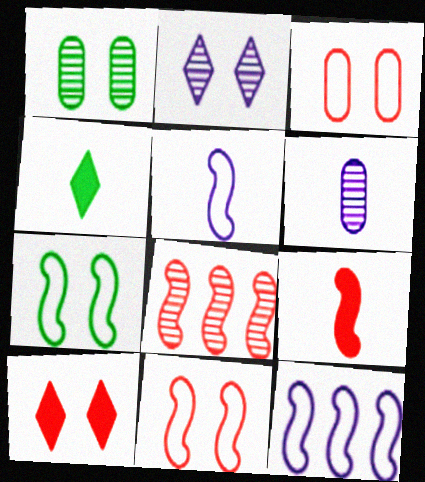[[8, 9, 11]]